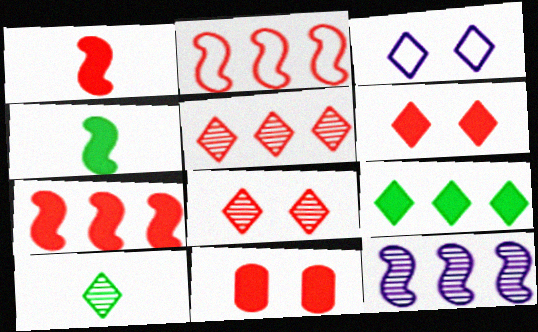[]